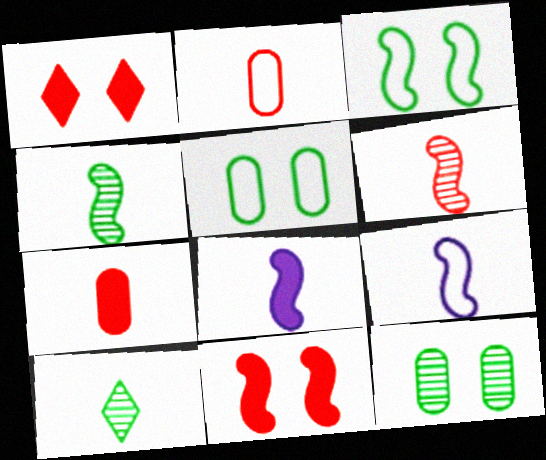[[2, 8, 10], 
[7, 9, 10]]